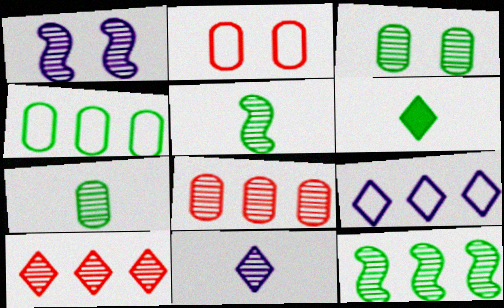[[1, 7, 10]]